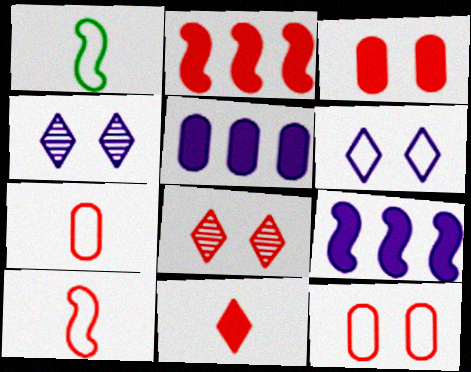[[1, 5, 8], 
[2, 3, 11], 
[2, 7, 8]]